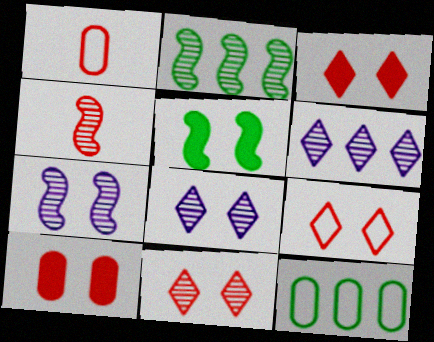[[1, 5, 6], 
[2, 4, 7], 
[3, 9, 11]]